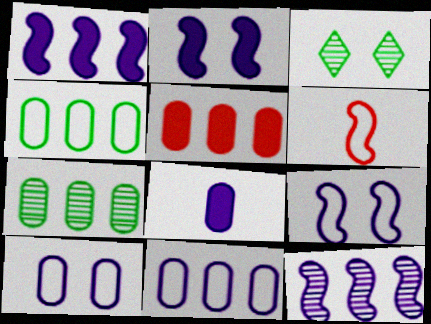[[5, 7, 11]]